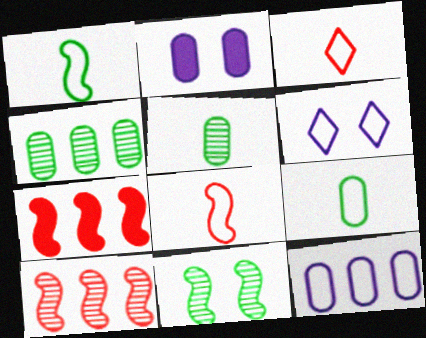[[5, 6, 7]]